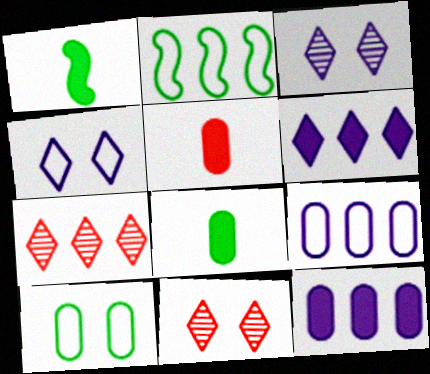[[1, 9, 11], 
[2, 3, 5], 
[2, 7, 12]]